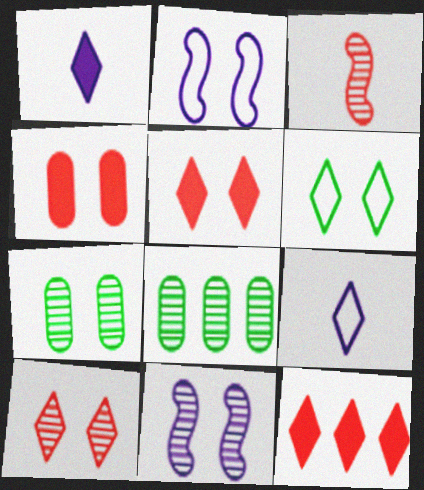[[2, 5, 7], 
[4, 6, 11], 
[7, 10, 11]]